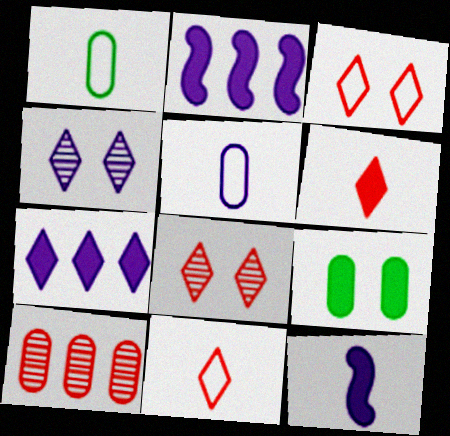[[1, 2, 8], 
[2, 4, 5], 
[2, 6, 9], 
[5, 9, 10]]